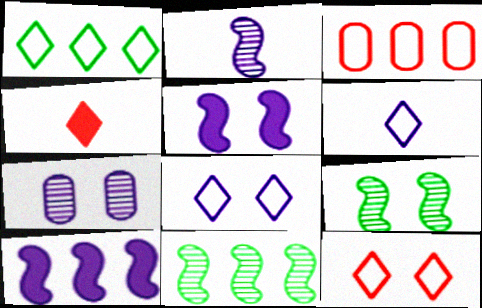[[1, 6, 12], 
[5, 7, 8], 
[6, 7, 10]]